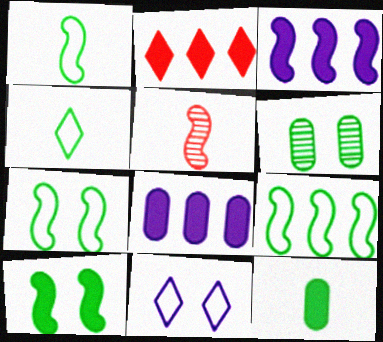[[1, 7, 9], 
[3, 5, 7]]